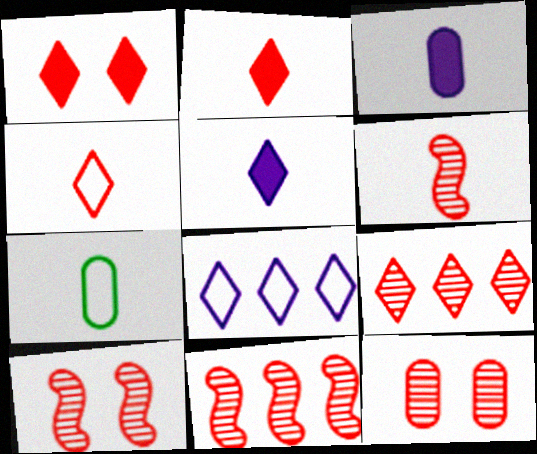[[1, 4, 9], 
[5, 6, 7], 
[6, 9, 12], 
[6, 10, 11]]